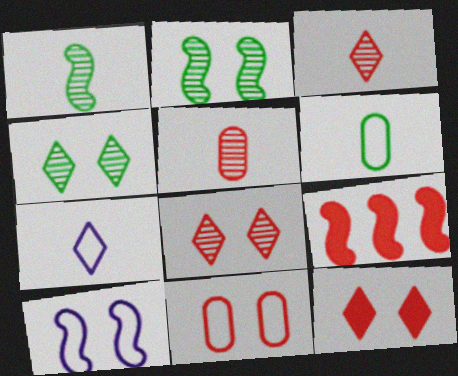[[1, 9, 10], 
[3, 9, 11]]